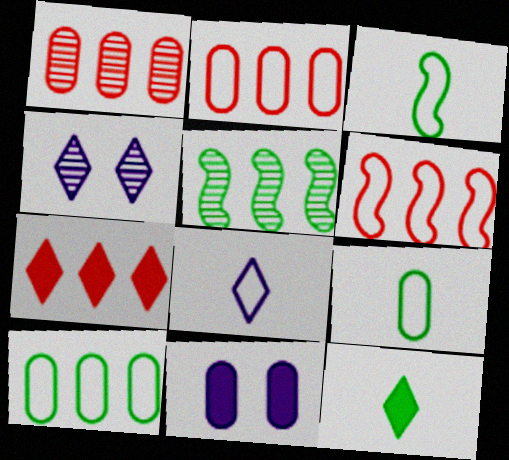[[1, 6, 7], 
[1, 9, 11]]